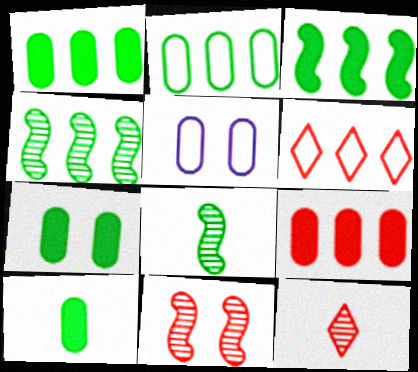[[1, 7, 10], 
[3, 5, 12]]